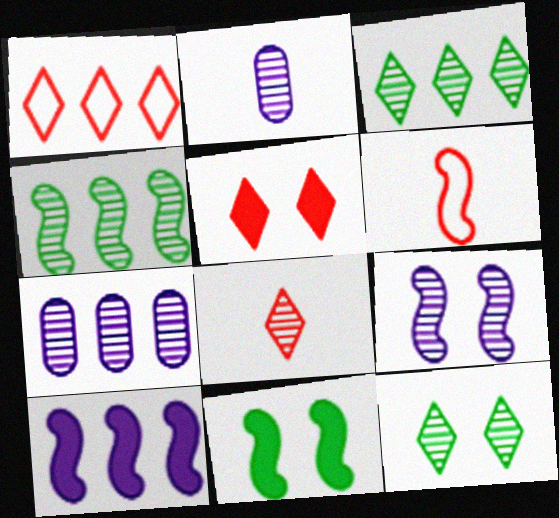[[1, 2, 11], 
[1, 5, 8]]